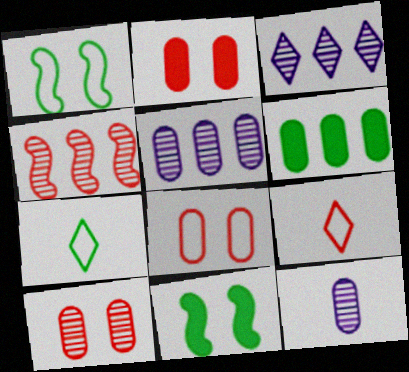[[2, 4, 9], 
[2, 8, 10], 
[5, 9, 11], 
[6, 8, 12]]